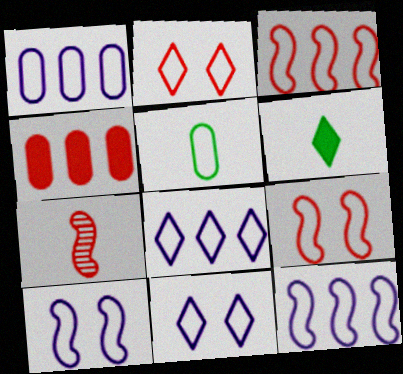[[1, 8, 12], 
[2, 4, 7], 
[2, 5, 12], 
[3, 5, 11], 
[5, 8, 9]]